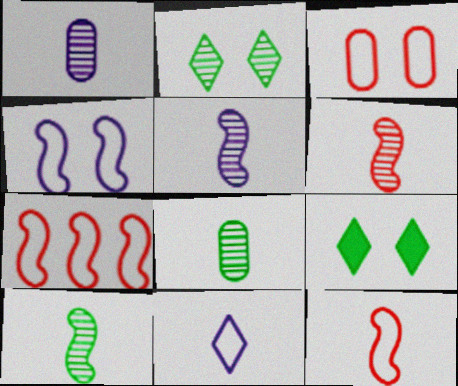[[1, 7, 9], 
[5, 6, 10]]